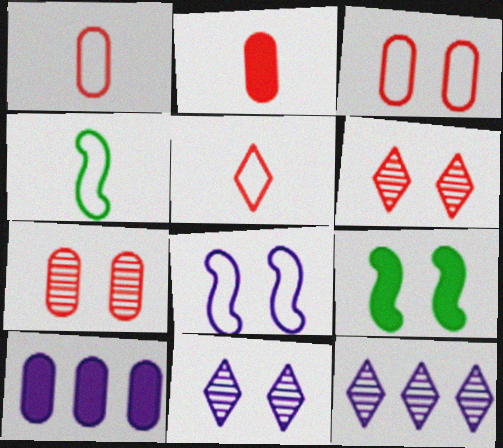[[1, 9, 12], 
[3, 9, 11], 
[4, 6, 10]]